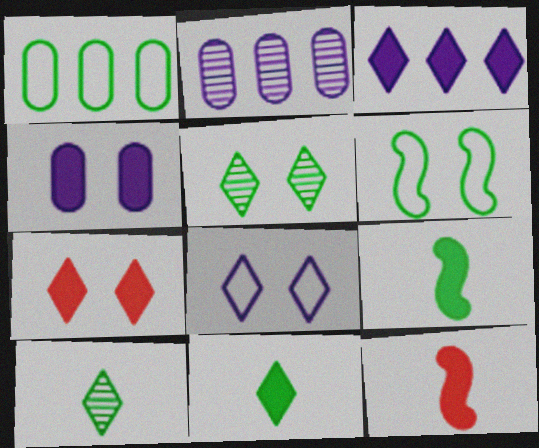[[1, 5, 9], 
[3, 7, 11], 
[5, 7, 8]]